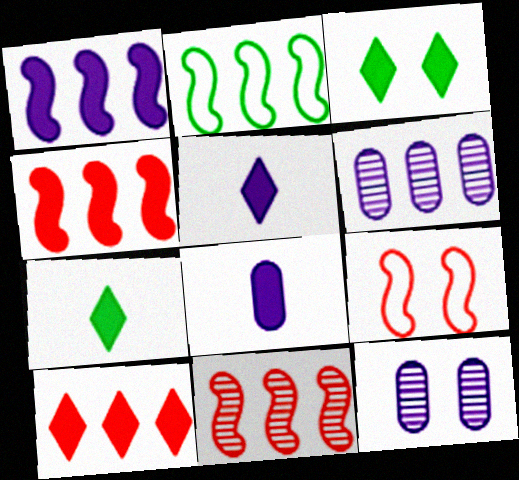[[1, 2, 11], 
[2, 6, 10], 
[3, 4, 8], 
[3, 5, 10], 
[3, 9, 12], 
[6, 7, 9]]